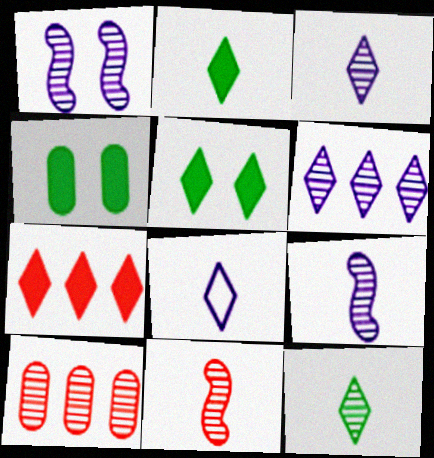[[1, 10, 12]]